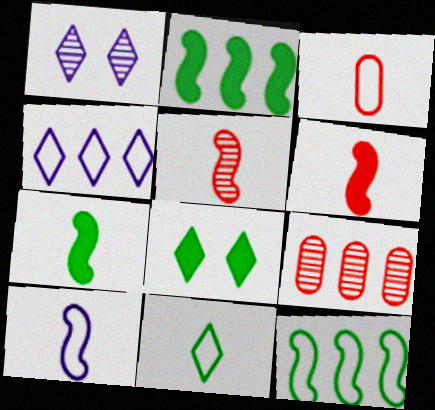[[1, 2, 3], 
[2, 4, 9], 
[3, 10, 11], 
[5, 7, 10], 
[8, 9, 10]]